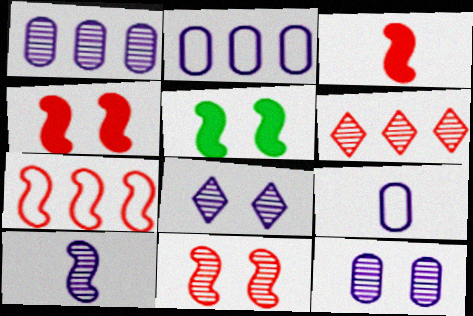[[1, 8, 10], 
[3, 7, 11], 
[5, 6, 9], 
[5, 7, 10]]